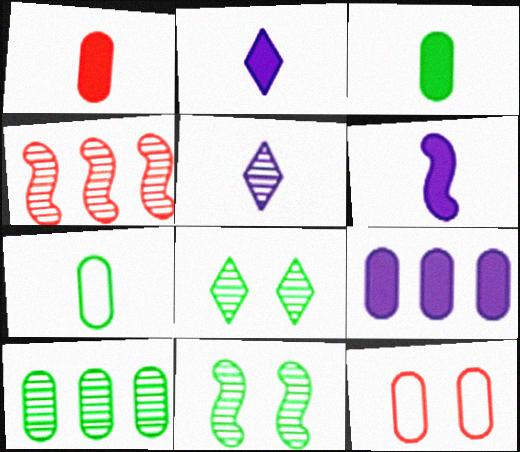[]